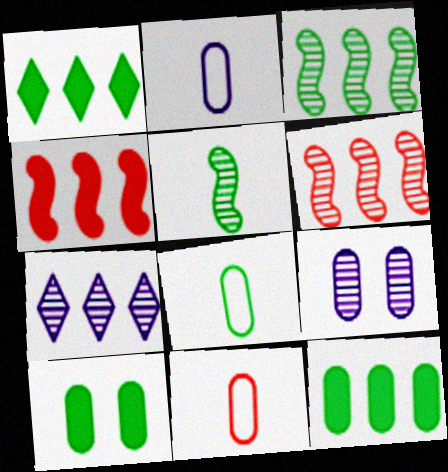[[2, 8, 11], 
[9, 11, 12]]